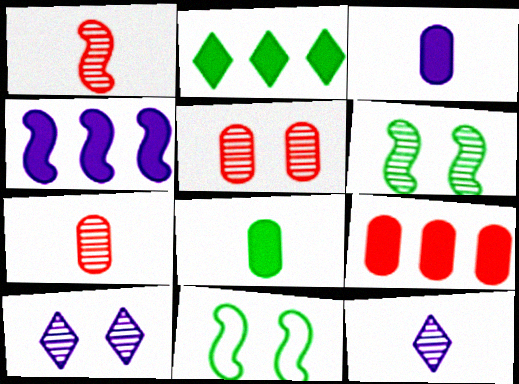[[1, 4, 11], 
[2, 4, 9], 
[5, 6, 10], 
[9, 11, 12]]